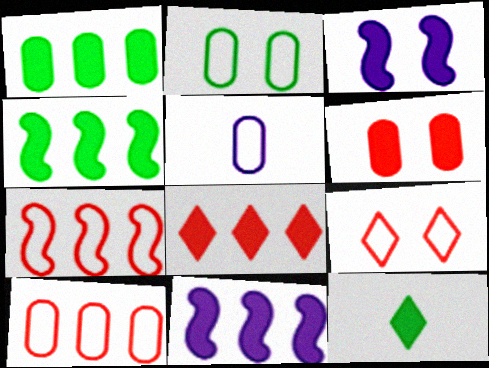[[1, 8, 11], 
[2, 5, 10], 
[6, 11, 12]]